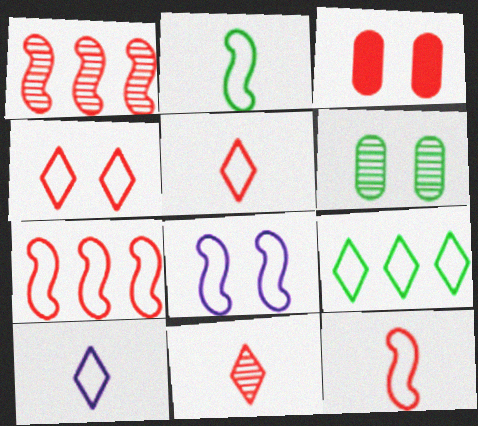[[1, 3, 5], 
[2, 7, 8], 
[3, 7, 11], 
[4, 9, 10]]